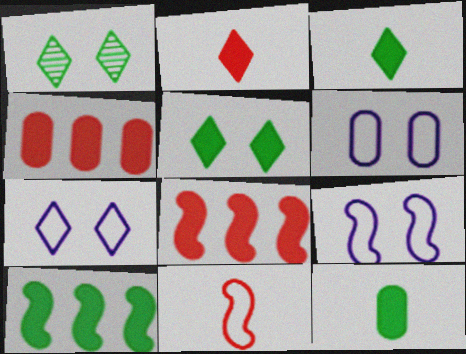[[5, 10, 12], 
[6, 7, 9]]